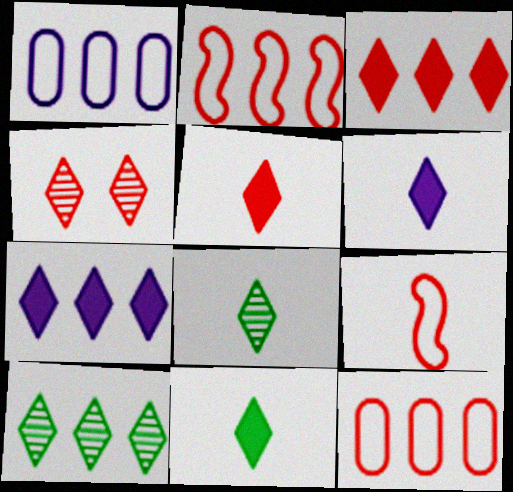[[5, 6, 11]]